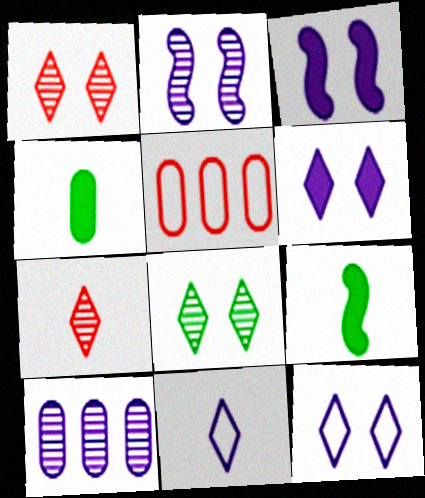[[3, 10, 11]]